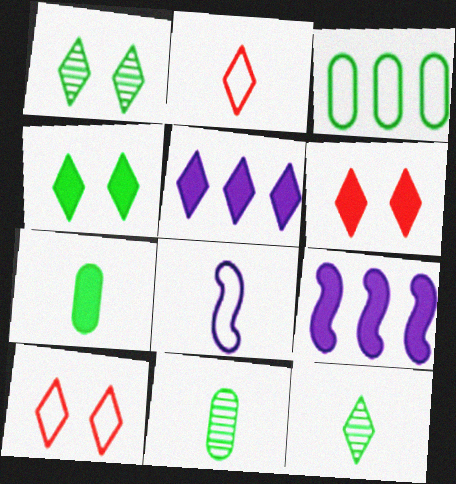[[1, 2, 5], 
[3, 8, 10], 
[5, 10, 12], 
[6, 7, 9], 
[9, 10, 11]]